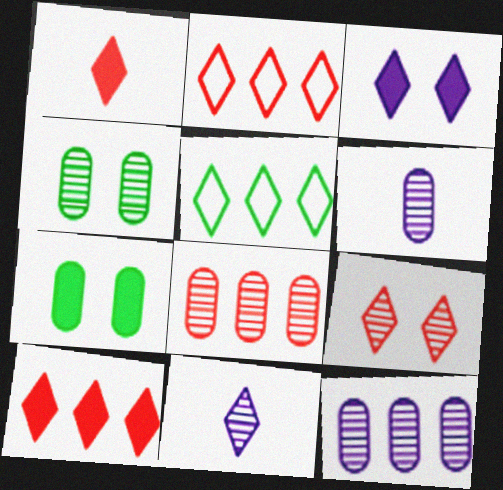[[1, 2, 9], 
[4, 6, 8]]